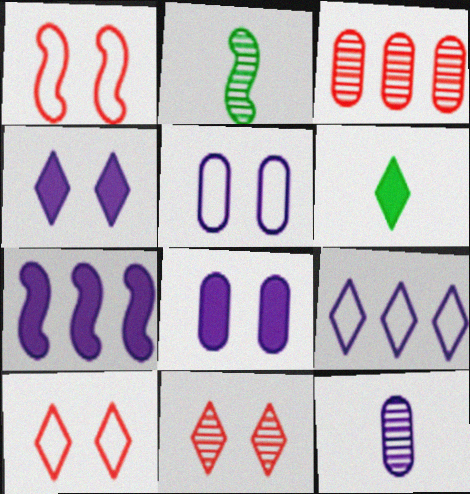[[1, 2, 7], 
[6, 9, 11]]